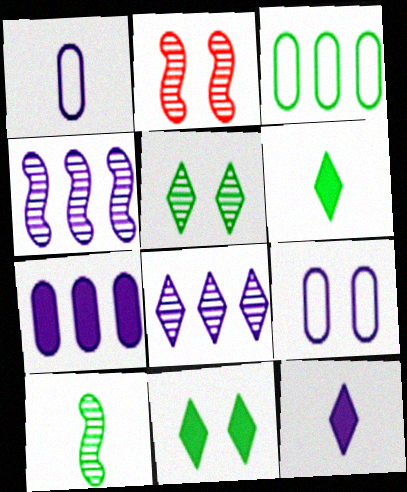[[2, 3, 12], 
[2, 4, 10], 
[2, 9, 11], 
[3, 10, 11], 
[4, 9, 12]]